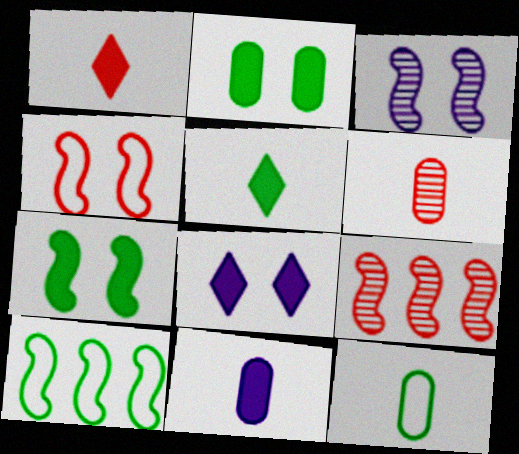[[3, 4, 7], 
[6, 8, 10], 
[6, 11, 12], 
[8, 9, 12]]